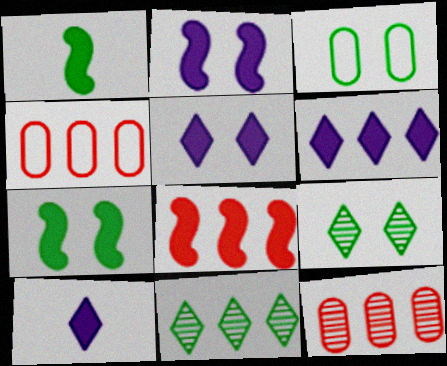[[1, 2, 8], 
[1, 3, 11], 
[3, 7, 9], 
[5, 6, 10]]